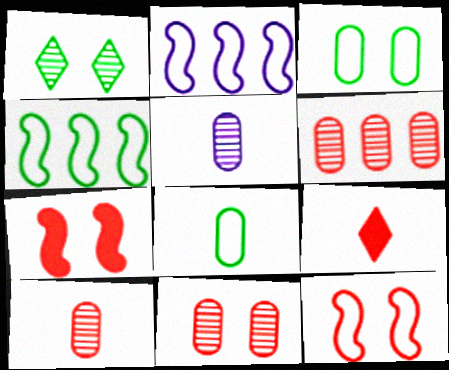[[6, 9, 12], 
[6, 10, 11]]